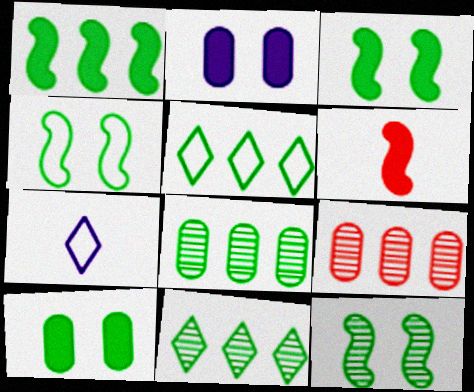[[1, 5, 8], 
[3, 4, 12], 
[3, 7, 9]]